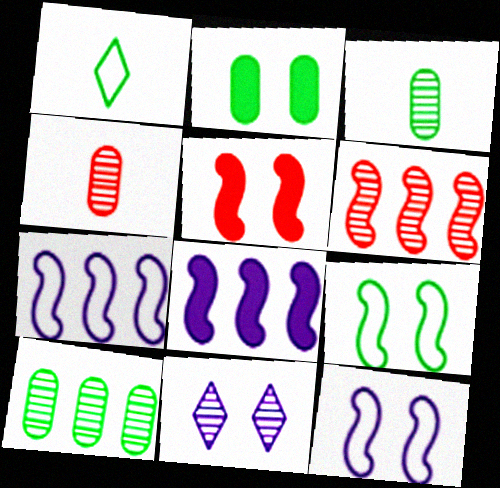[[3, 6, 11]]